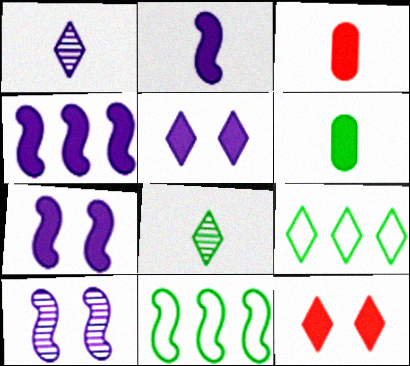[[1, 9, 12], 
[2, 4, 7], 
[3, 9, 10], 
[4, 6, 12]]